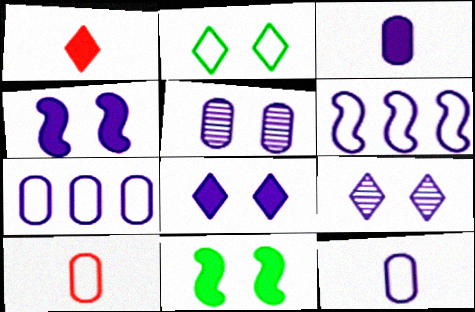[[2, 6, 10], 
[3, 5, 7], 
[3, 6, 9]]